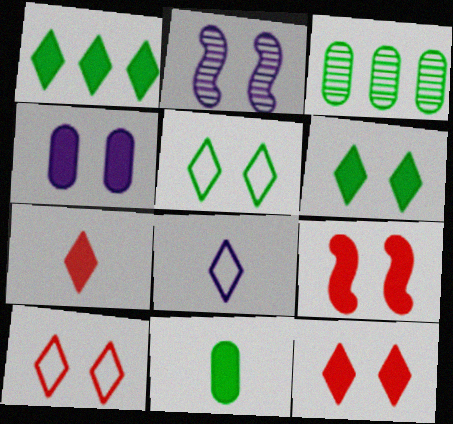[[3, 8, 9], 
[4, 6, 9]]